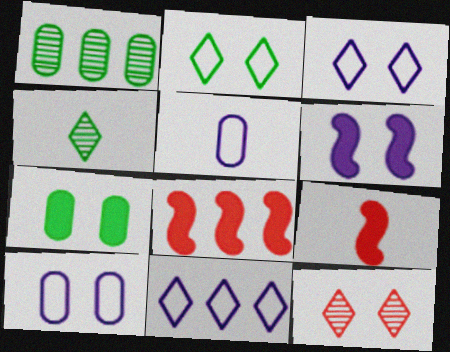[[1, 3, 9], 
[1, 8, 11], 
[4, 5, 9], 
[4, 8, 10]]